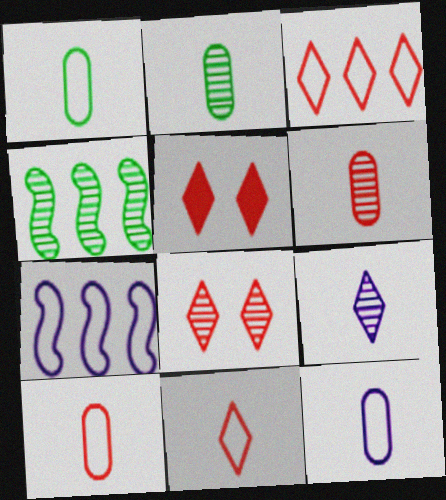[[1, 10, 12], 
[2, 5, 7], 
[4, 5, 12]]